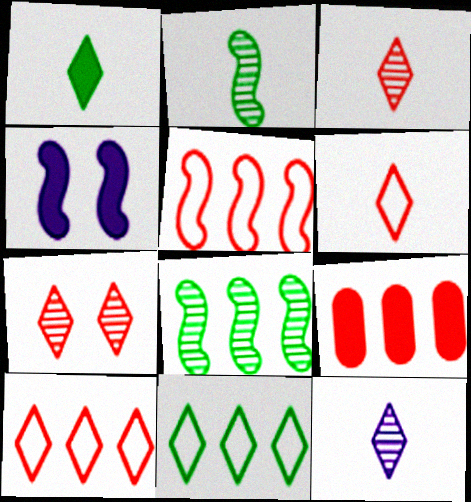[[1, 4, 9], 
[1, 6, 12], 
[2, 4, 5]]